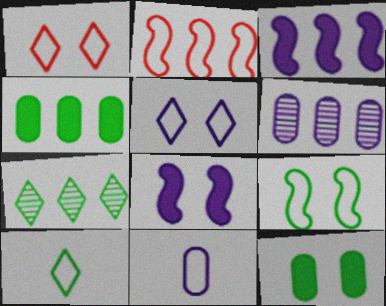[]